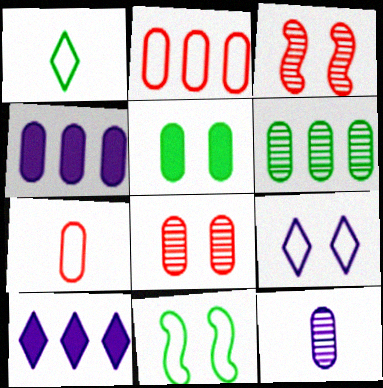[[1, 3, 4], 
[2, 4, 6], 
[2, 5, 12], 
[3, 5, 9], 
[6, 8, 12]]